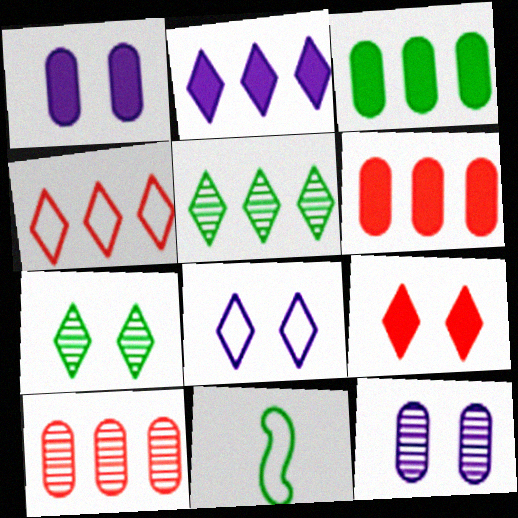[[2, 4, 5], 
[3, 7, 11], 
[7, 8, 9]]